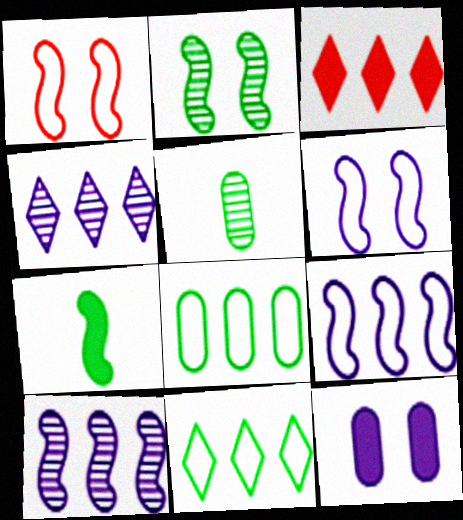[[1, 7, 10], 
[3, 4, 11], 
[3, 5, 6], 
[3, 7, 12], 
[3, 8, 10]]